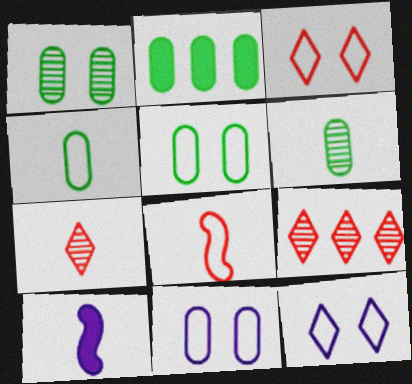[[1, 2, 4], 
[2, 5, 6], 
[4, 7, 10], 
[5, 9, 10]]